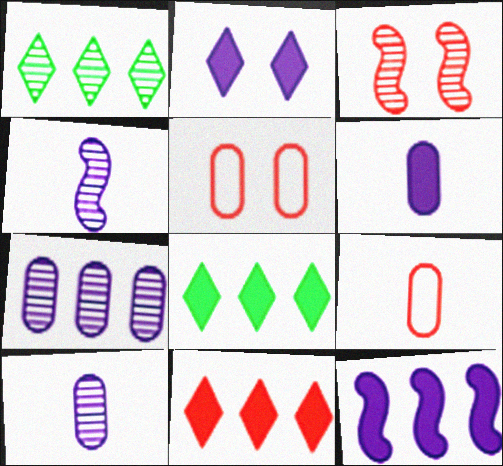[[1, 3, 10], 
[2, 6, 12], 
[3, 9, 11], 
[4, 5, 8]]